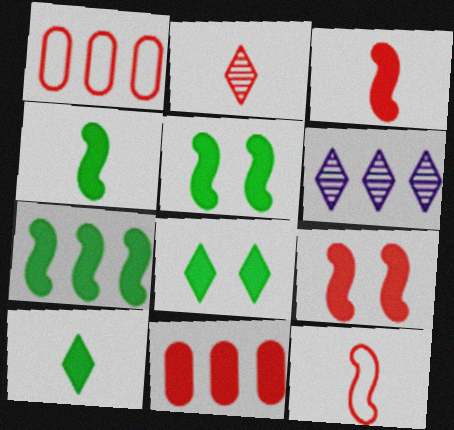[[1, 2, 9], 
[1, 6, 7], 
[4, 5, 7]]